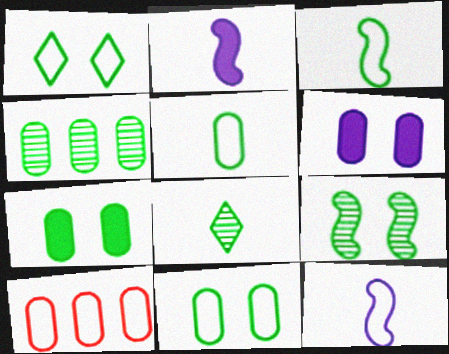[[1, 7, 9], 
[1, 10, 12], 
[4, 5, 7], 
[4, 8, 9]]